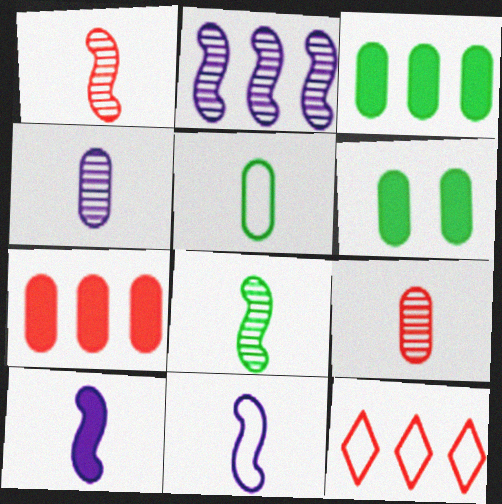[[2, 3, 12]]